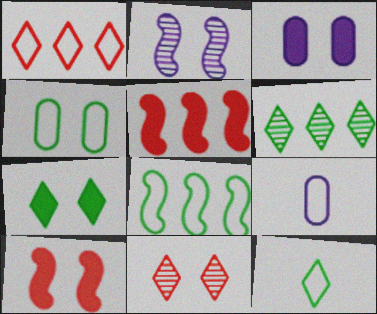[[3, 7, 10], 
[4, 8, 12], 
[6, 7, 12], 
[6, 9, 10]]